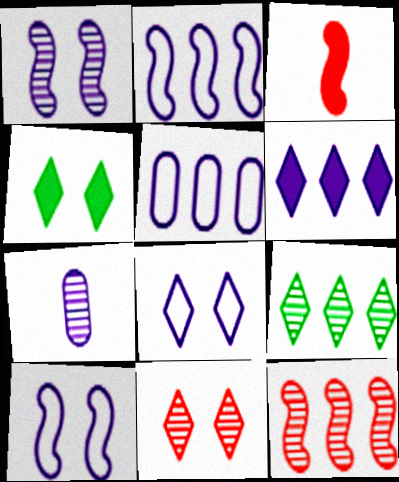[[4, 8, 11], 
[6, 7, 10]]